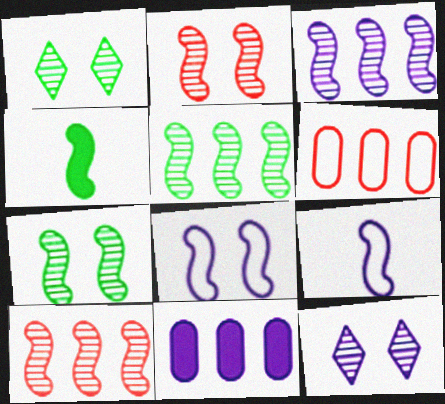[[3, 5, 10], 
[4, 6, 12], 
[4, 8, 10], 
[9, 11, 12]]